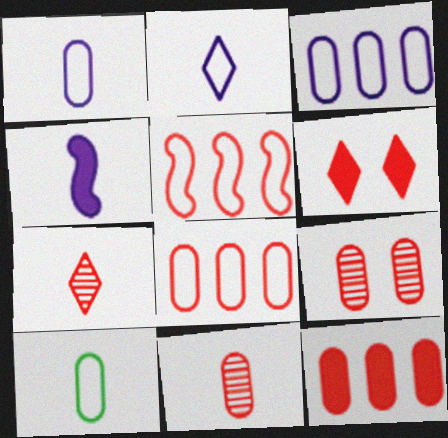[[4, 7, 10], 
[5, 6, 11]]